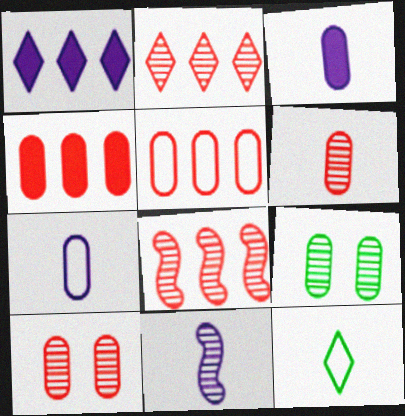[[2, 9, 11], 
[3, 5, 9], 
[4, 7, 9]]